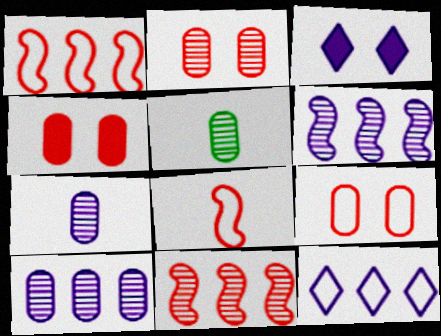[[1, 3, 5], 
[2, 4, 9], 
[2, 5, 10]]